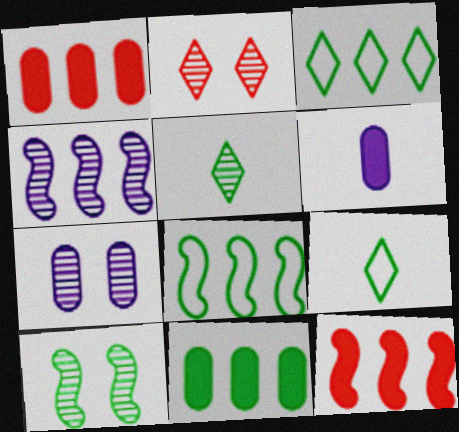[[1, 3, 4], 
[2, 6, 8], 
[2, 7, 10], 
[4, 8, 12], 
[7, 9, 12], 
[9, 10, 11]]